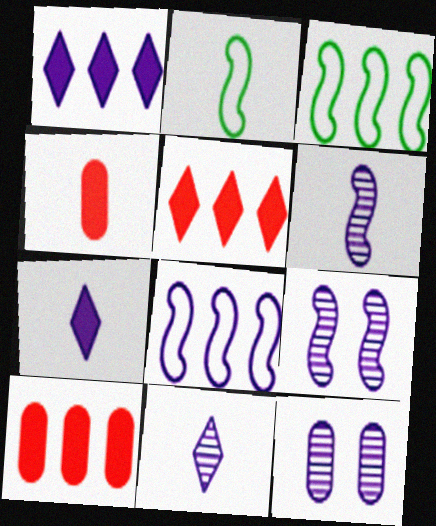[[2, 4, 11], 
[2, 5, 12], 
[7, 8, 12]]